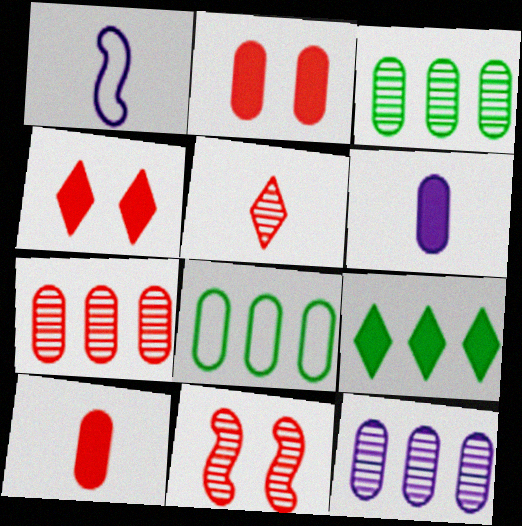[[1, 3, 4], 
[3, 7, 12], 
[5, 7, 11]]